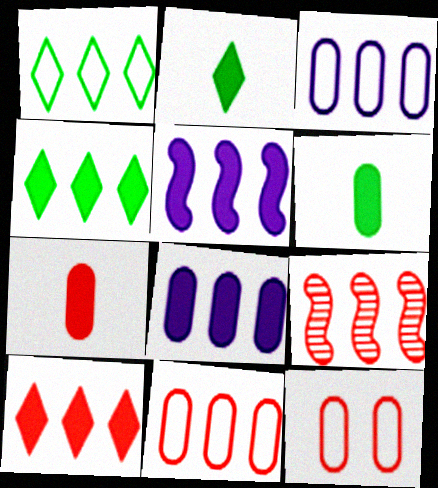[[1, 8, 9], 
[3, 4, 9], 
[9, 10, 11]]